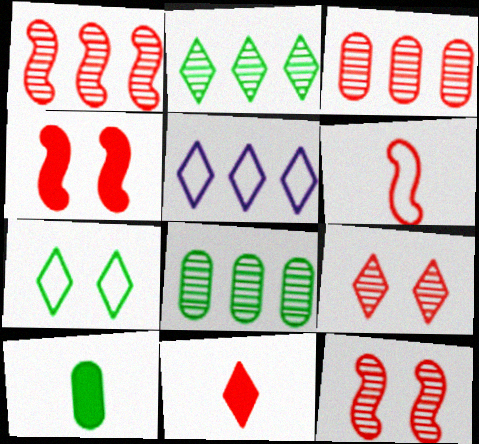[[1, 4, 6], 
[5, 10, 12]]